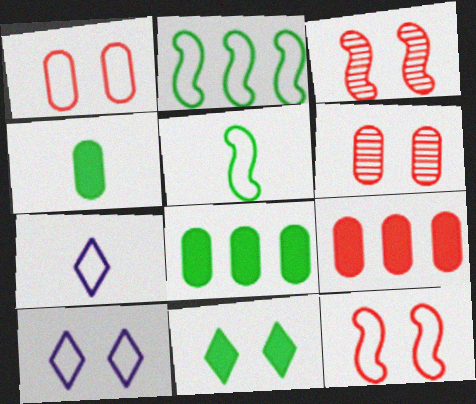[[1, 2, 7], 
[3, 7, 8]]